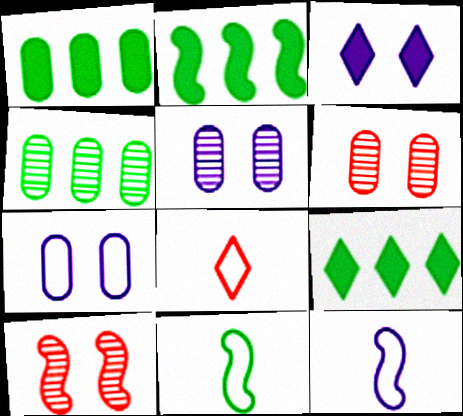[[1, 2, 9], 
[2, 5, 8], 
[2, 10, 12], 
[6, 9, 12]]